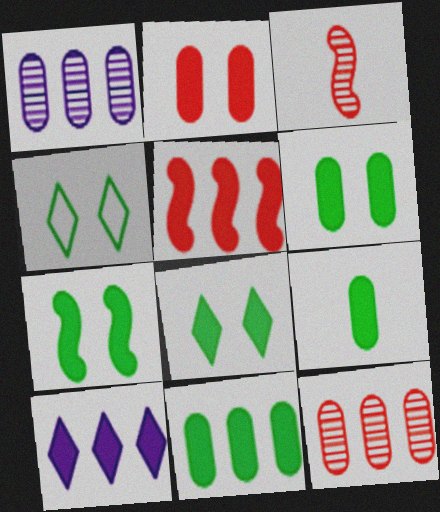[[5, 10, 11], 
[6, 7, 8], 
[6, 9, 11]]